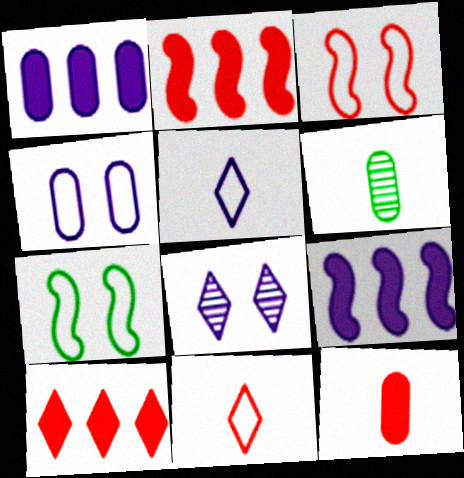[]